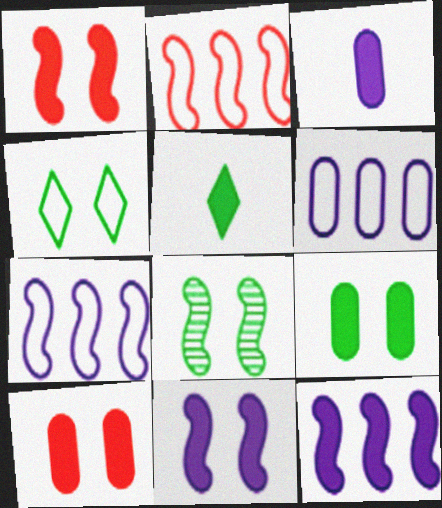[[4, 8, 9], 
[5, 10, 12]]